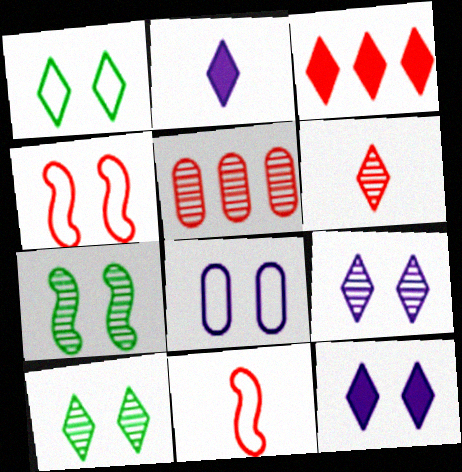[[1, 4, 8]]